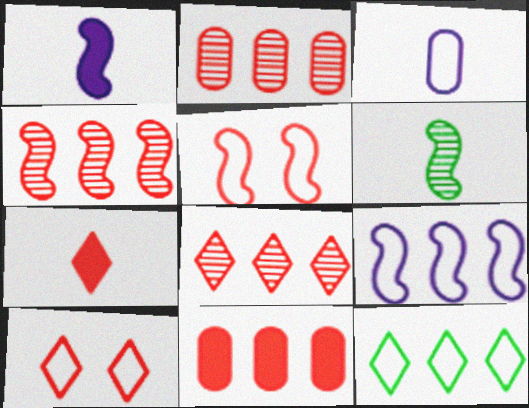[[2, 4, 8], 
[2, 5, 7], 
[3, 5, 12], 
[3, 6, 7], 
[7, 8, 10]]